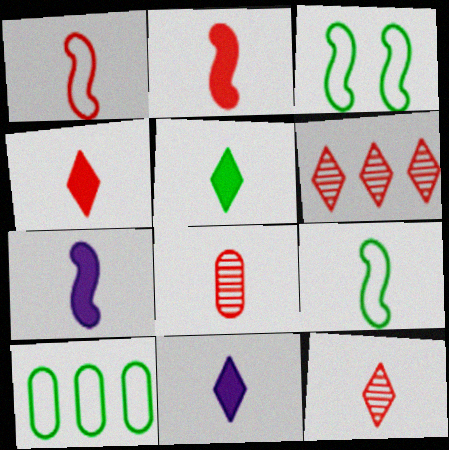[[1, 4, 8], 
[4, 5, 11], 
[8, 9, 11]]